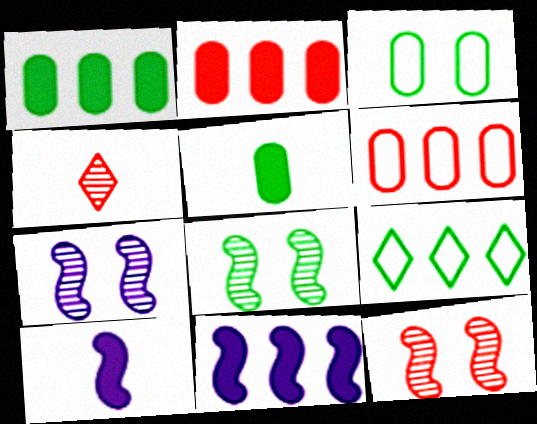[[3, 4, 11], 
[5, 8, 9], 
[7, 8, 12]]